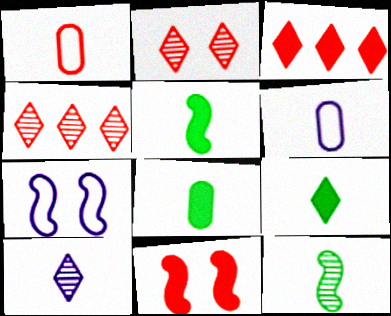[[1, 4, 11], 
[1, 5, 10], 
[4, 7, 8], 
[5, 8, 9]]